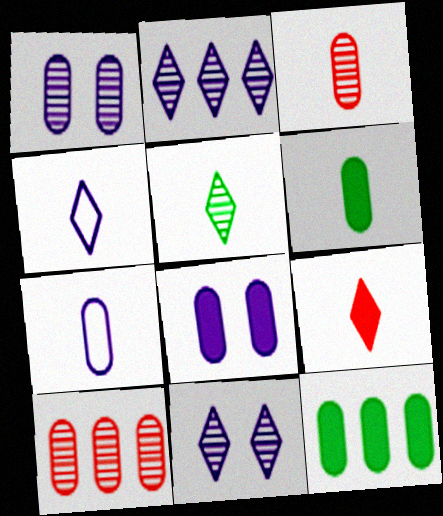[[3, 6, 7], 
[4, 5, 9]]